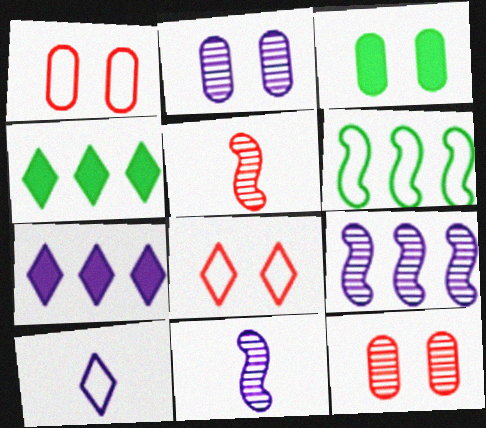[[1, 2, 3], 
[1, 4, 11], 
[1, 6, 10]]